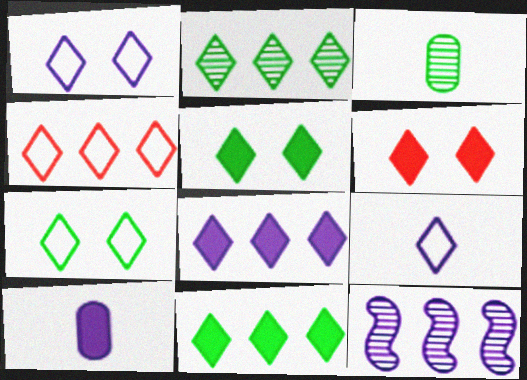[[1, 10, 12], 
[2, 4, 8], 
[2, 6, 9], 
[4, 7, 9]]